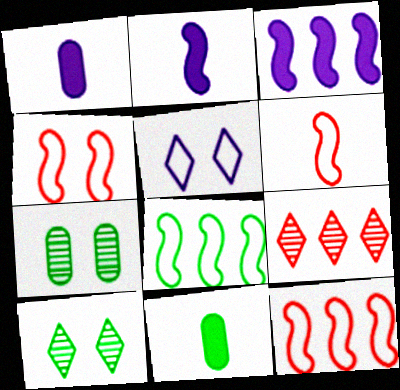[[1, 10, 12], 
[4, 6, 12], 
[8, 10, 11]]